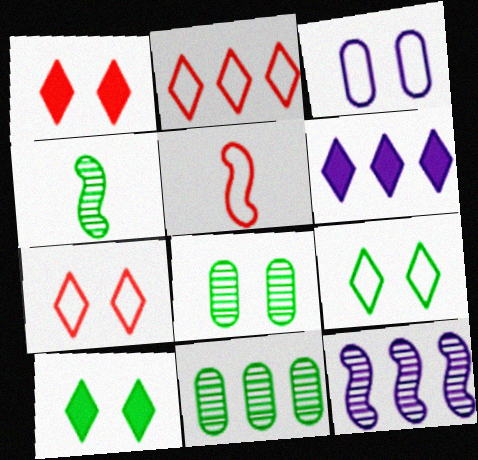[[5, 6, 8]]